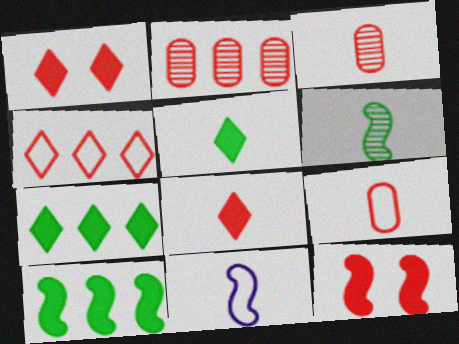[[3, 4, 12], 
[3, 5, 11]]